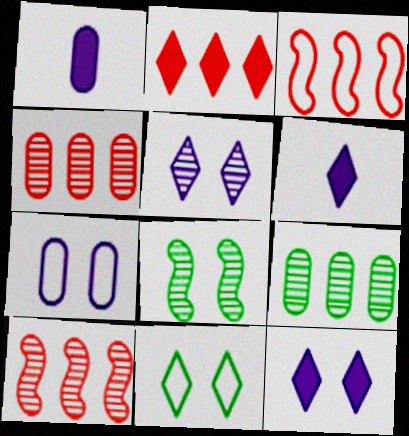[[1, 10, 11], 
[2, 3, 4]]